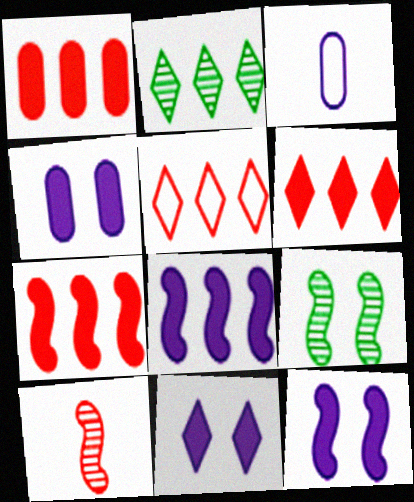[[1, 6, 7], 
[3, 6, 9], 
[4, 11, 12]]